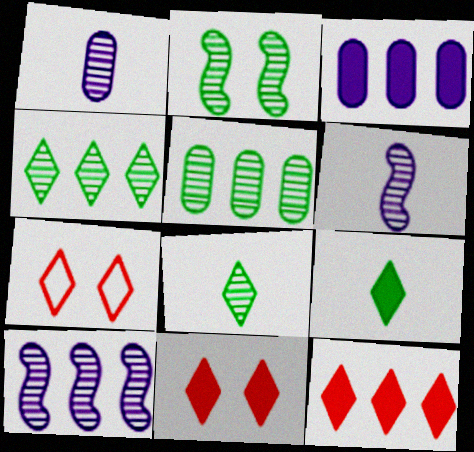[[2, 5, 8]]